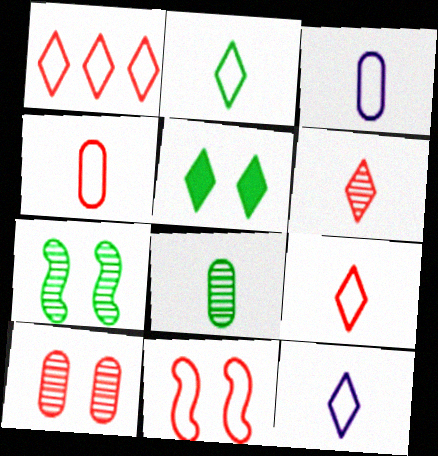[[1, 4, 11], 
[2, 9, 12]]